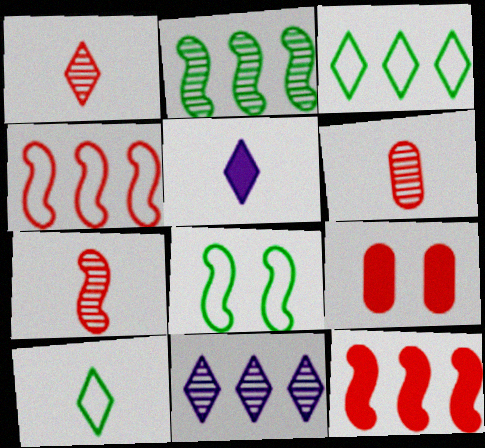[[1, 4, 9], 
[1, 5, 10], 
[1, 6, 7]]